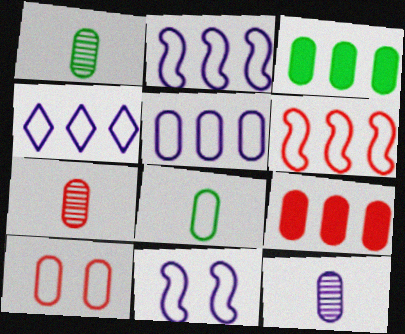[[1, 7, 12], 
[2, 4, 5], 
[3, 10, 12], 
[5, 8, 10], 
[7, 9, 10]]